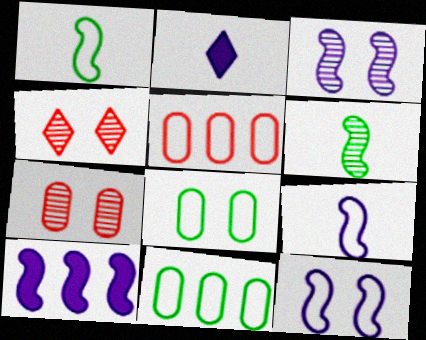[[3, 9, 10]]